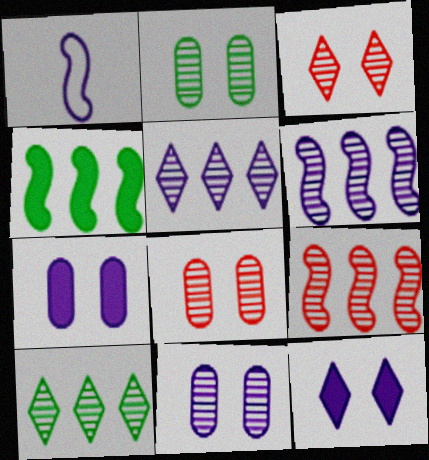[[1, 5, 7], 
[2, 8, 11]]